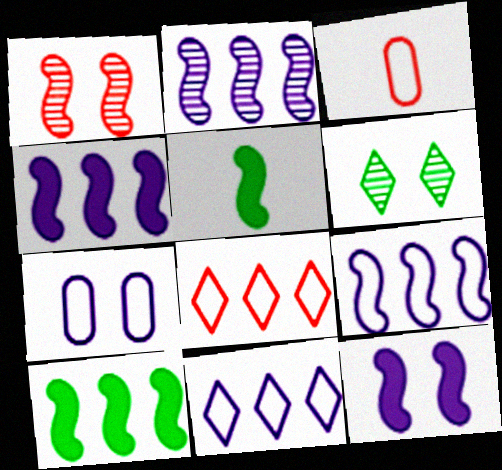[[1, 5, 9], 
[2, 4, 9], 
[3, 4, 6]]